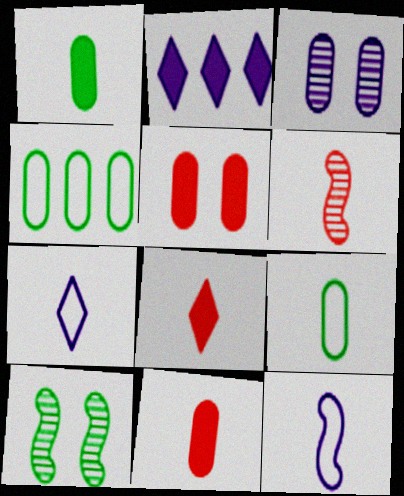[[1, 6, 7], 
[2, 3, 12], 
[3, 4, 11]]